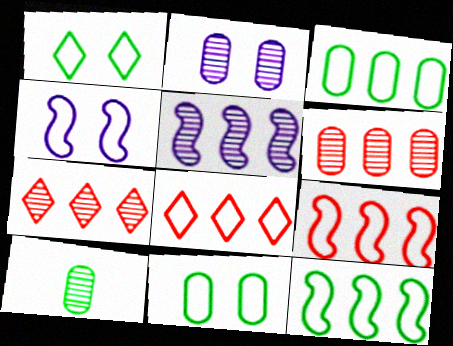[[2, 6, 10]]